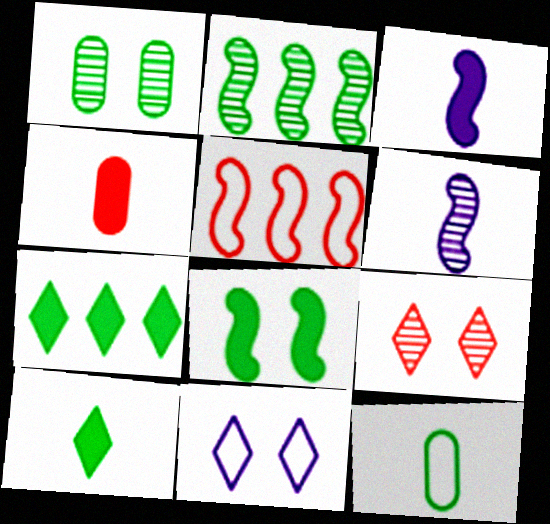[[2, 4, 11], 
[3, 4, 10], 
[4, 5, 9], 
[5, 6, 8], 
[5, 11, 12]]